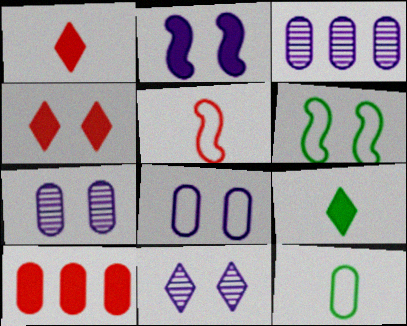[[1, 3, 6], 
[2, 8, 11], 
[2, 9, 10], 
[4, 6, 7], 
[7, 10, 12]]